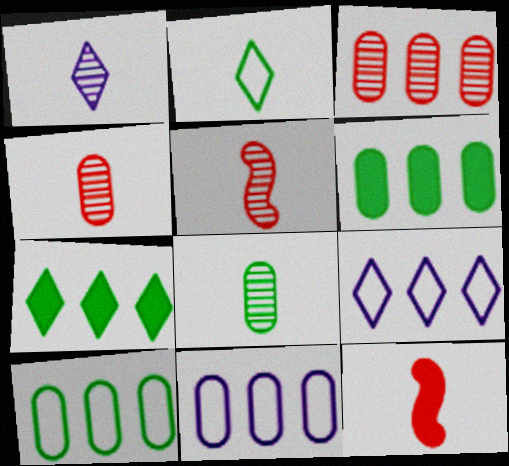[[1, 5, 8], 
[3, 6, 11]]